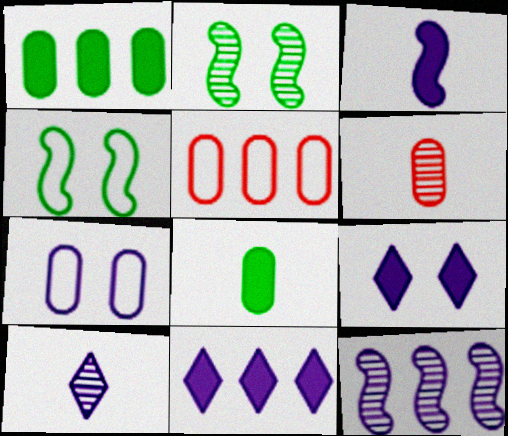[[1, 6, 7], 
[4, 6, 11]]